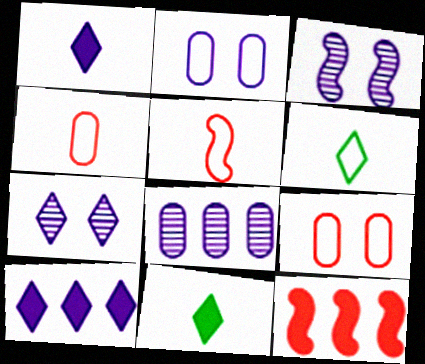[]